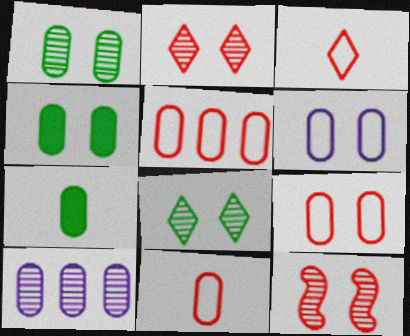[[4, 10, 11], 
[5, 9, 11], 
[7, 9, 10]]